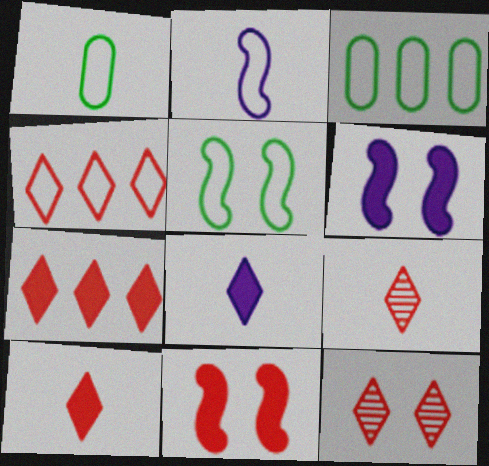[[3, 6, 9], 
[4, 10, 12]]